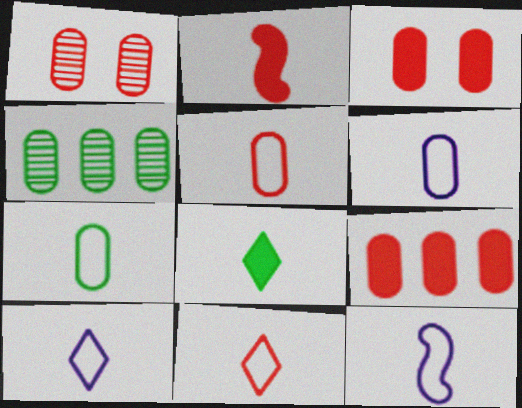[[1, 5, 9], 
[3, 4, 6], 
[5, 6, 7], 
[6, 10, 12], 
[7, 11, 12]]